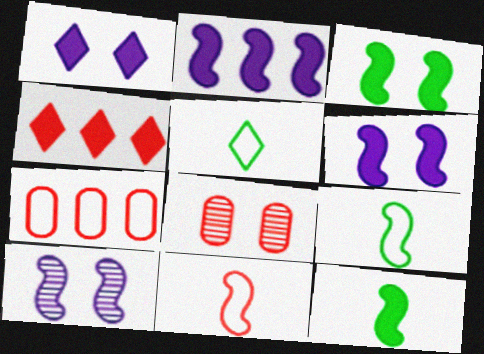[[2, 5, 8], 
[4, 8, 11]]